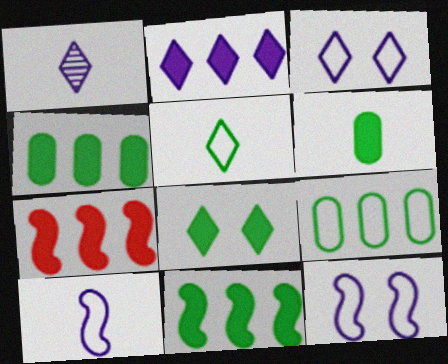[[1, 2, 3], 
[2, 4, 7], 
[6, 8, 11]]